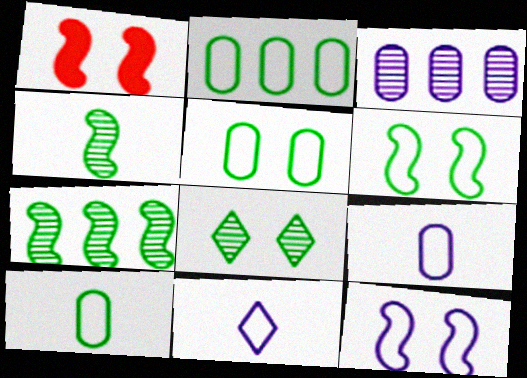[[2, 5, 10]]